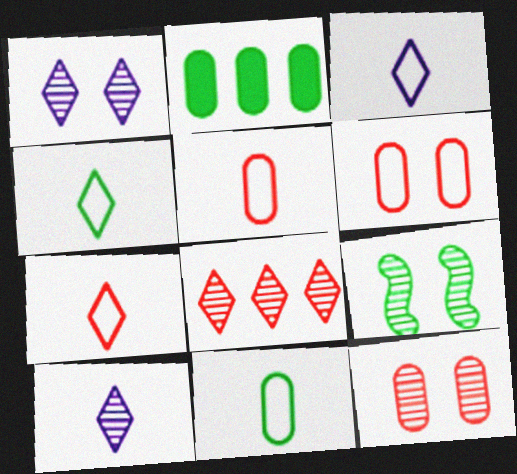[[1, 9, 12], 
[2, 4, 9], 
[3, 4, 7]]